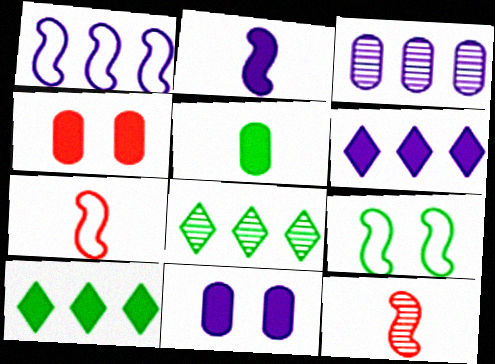[[1, 3, 6], 
[1, 7, 9], 
[2, 4, 10], 
[2, 6, 11], 
[5, 8, 9], 
[7, 8, 11]]